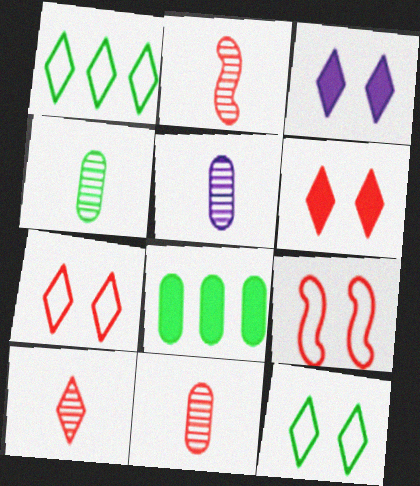[[1, 3, 10], 
[2, 10, 11], 
[4, 5, 11]]